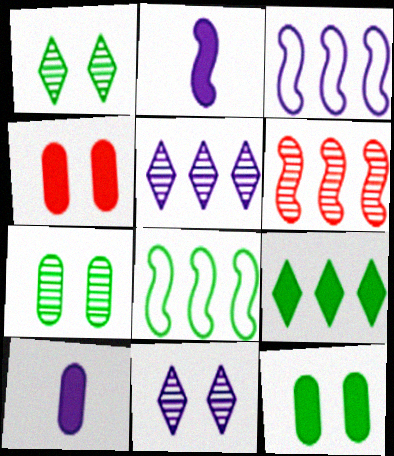[[2, 4, 9], 
[3, 10, 11]]